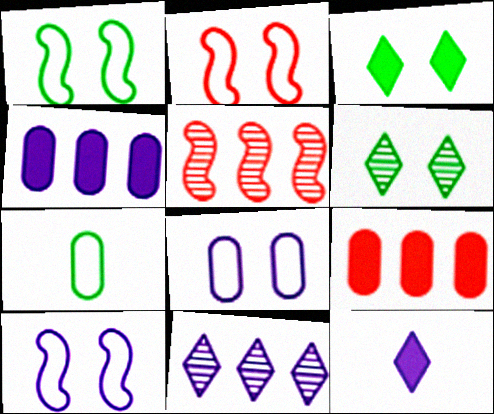[[1, 2, 10]]